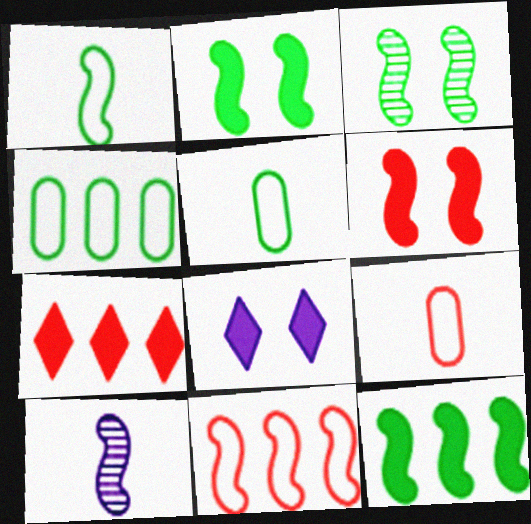[[1, 3, 12], 
[2, 10, 11]]